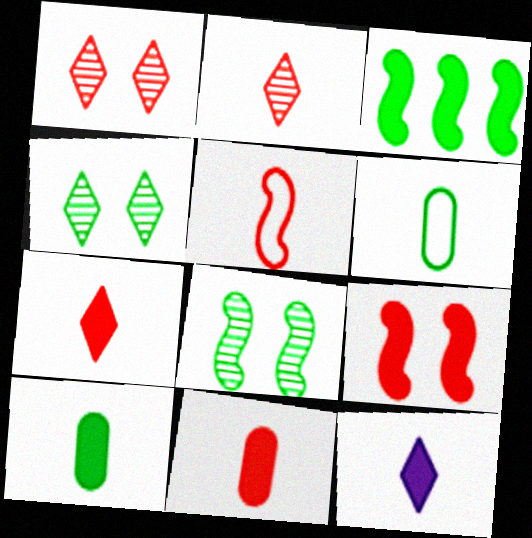[[2, 5, 11], 
[3, 4, 6]]